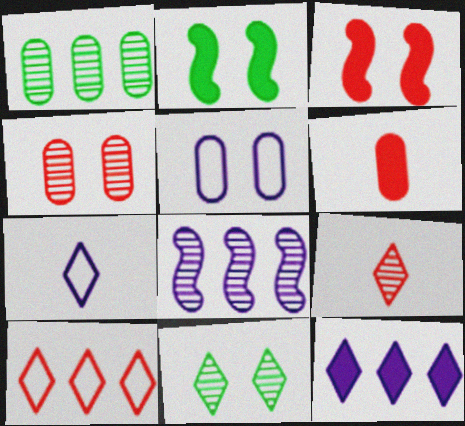[[1, 3, 7], 
[1, 5, 6], 
[2, 6, 12], 
[3, 5, 11]]